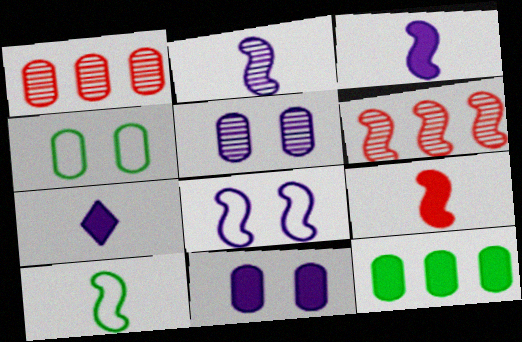[[2, 9, 10], 
[4, 6, 7]]